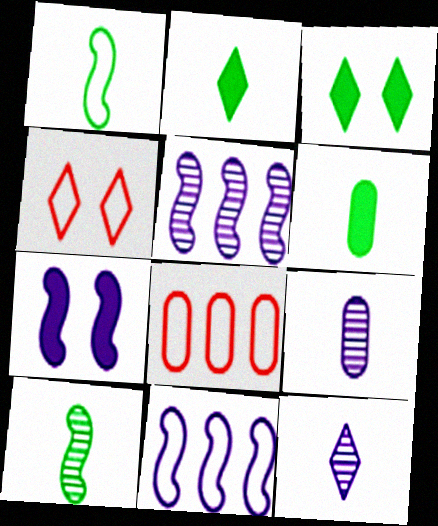[[4, 5, 6]]